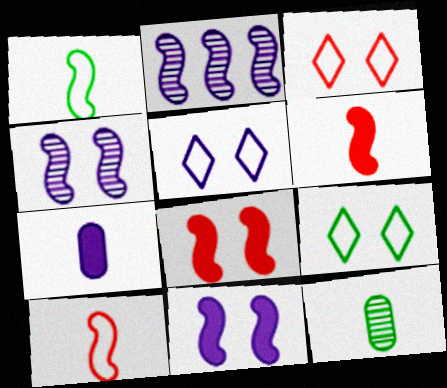[[1, 2, 8], 
[2, 5, 7], 
[3, 5, 9]]